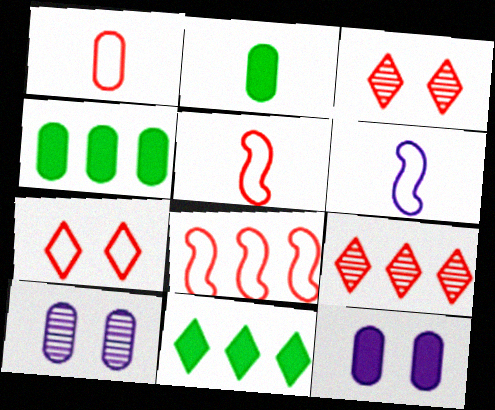[[1, 4, 10], 
[1, 7, 8], 
[3, 4, 6], 
[5, 10, 11]]